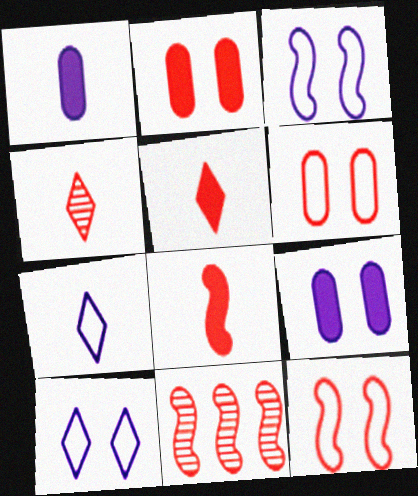[[5, 6, 11], 
[8, 11, 12]]